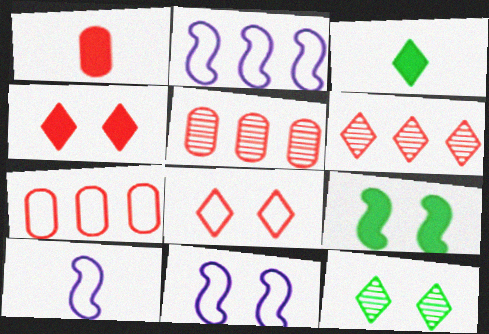[[1, 2, 12], 
[2, 10, 11], 
[3, 5, 11]]